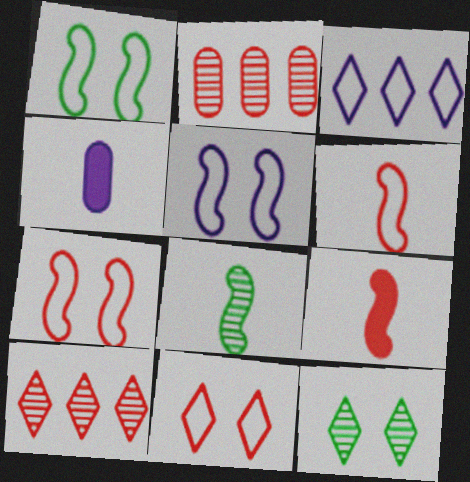[[1, 4, 10], 
[1, 5, 7], 
[2, 9, 11]]